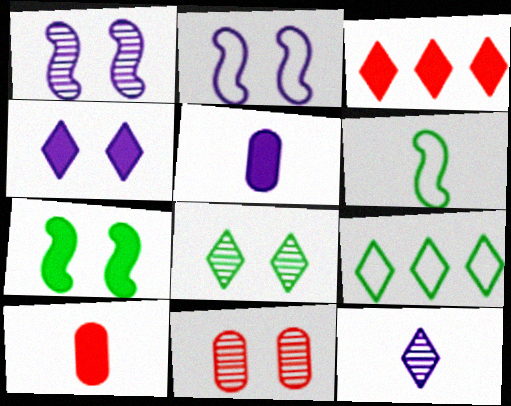[[1, 8, 11], 
[1, 9, 10], 
[3, 5, 7], 
[6, 10, 12]]